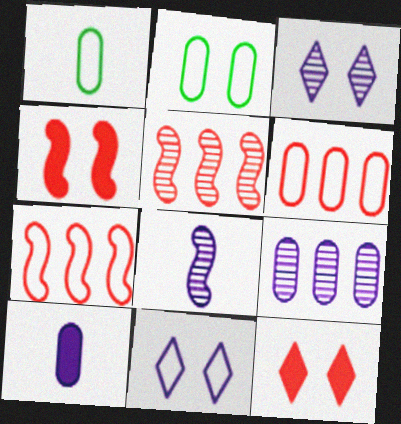[[1, 7, 11], 
[2, 3, 4], 
[3, 8, 9]]